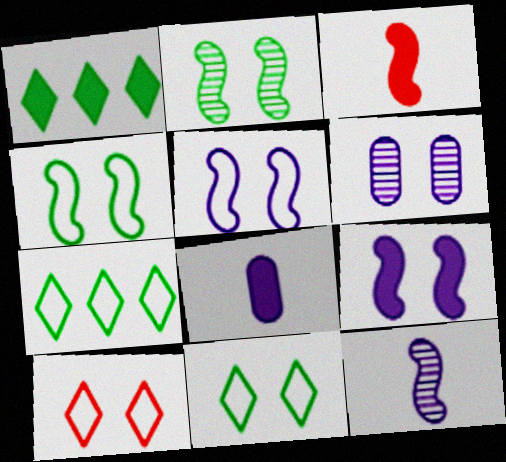[[3, 6, 7]]